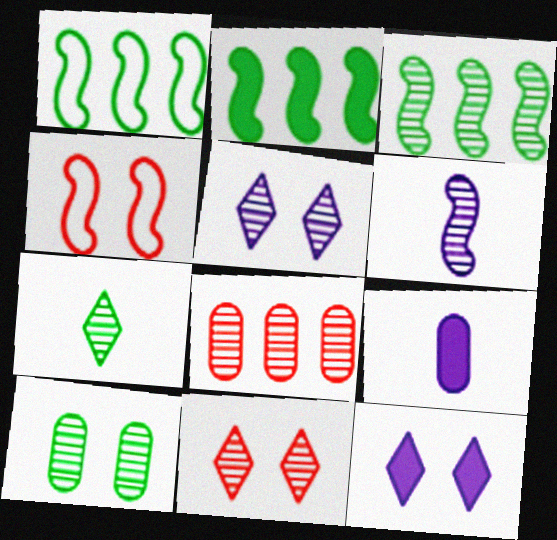[[1, 2, 3], 
[1, 9, 11], 
[2, 4, 6], 
[3, 7, 10], 
[4, 10, 12]]